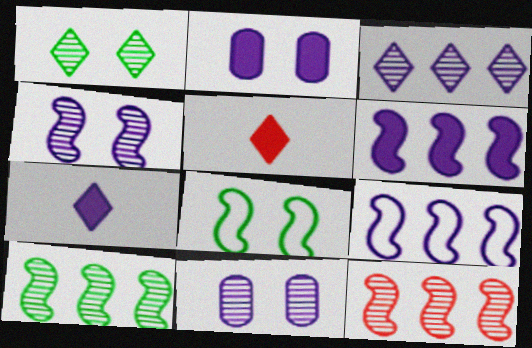[[2, 6, 7], 
[7, 9, 11]]